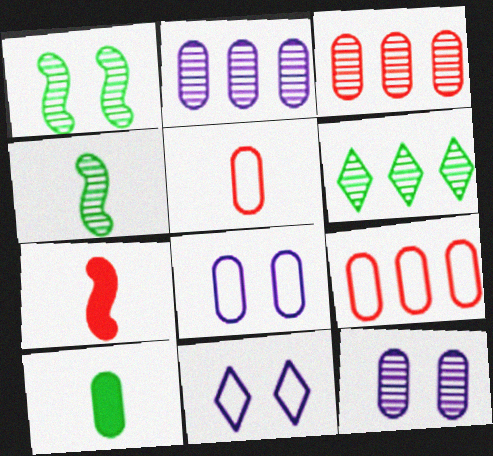[[3, 8, 10], 
[6, 7, 8], 
[9, 10, 12]]